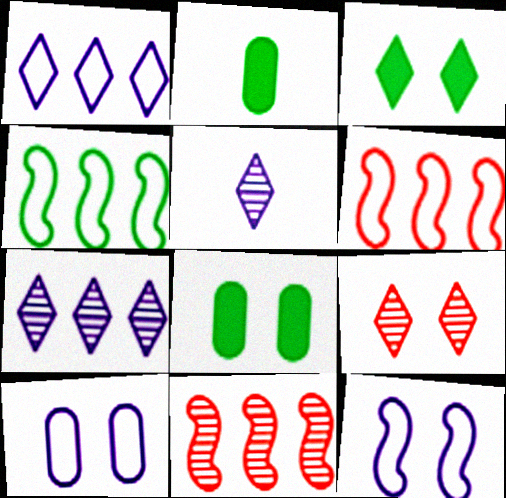[[5, 6, 8], 
[8, 9, 12]]